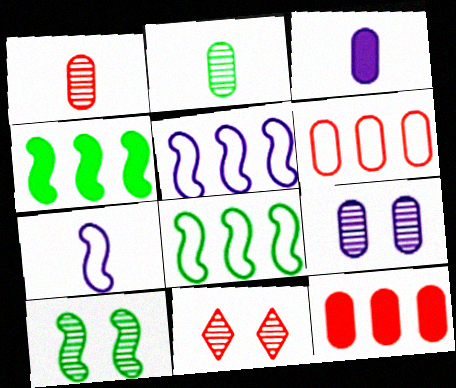[[3, 8, 11], 
[9, 10, 11]]